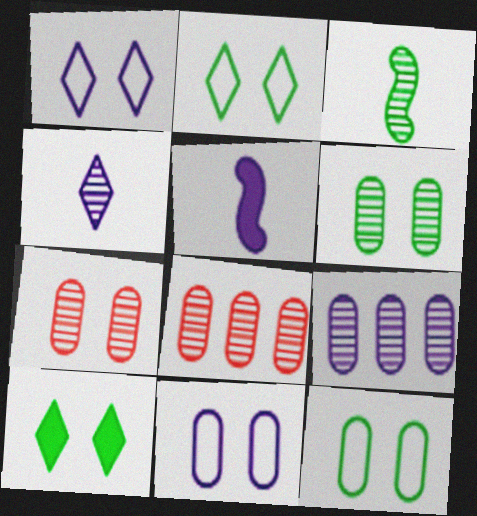[[1, 5, 9], 
[2, 5, 8]]